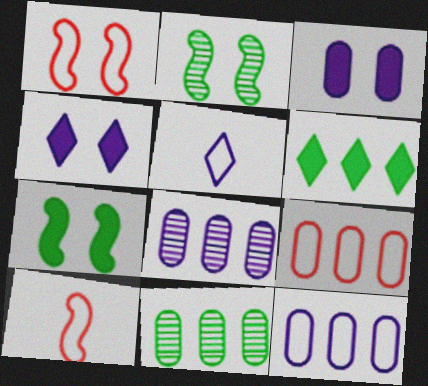[[4, 10, 11]]